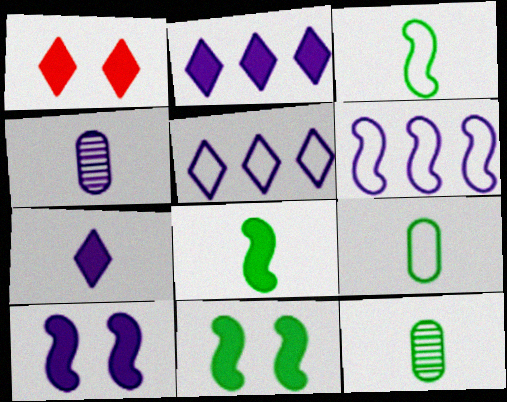[[1, 6, 12], 
[4, 5, 10]]